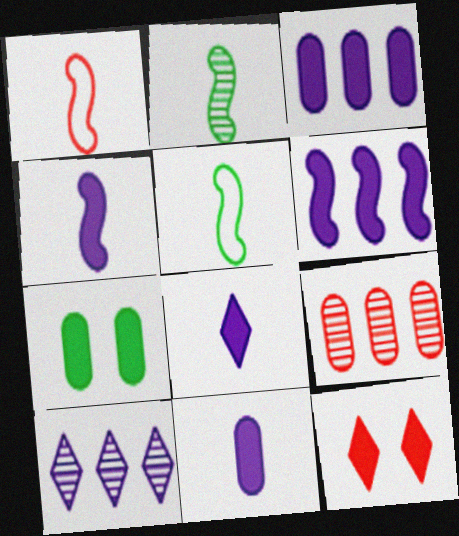[[1, 2, 4], 
[1, 7, 10], 
[1, 9, 12], 
[4, 8, 11]]